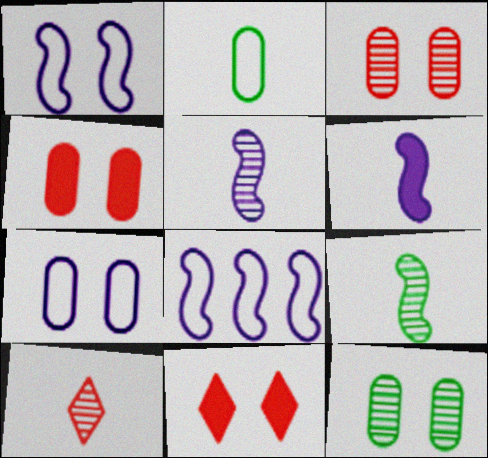[[1, 11, 12], 
[2, 6, 10], 
[4, 7, 12]]